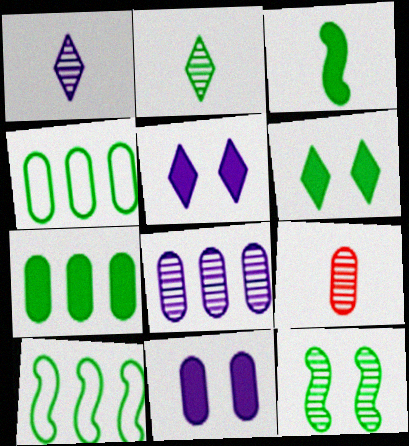[[3, 6, 7], 
[3, 10, 12], 
[4, 9, 11], 
[5, 9, 10]]